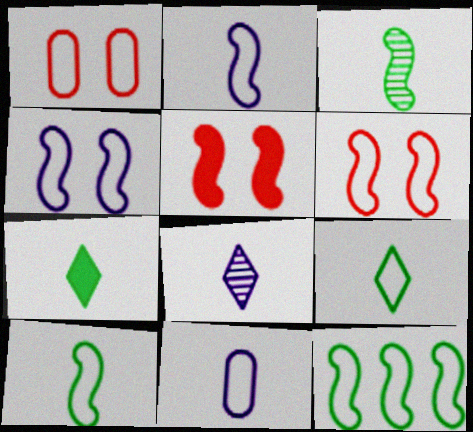[[2, 6, 12]]